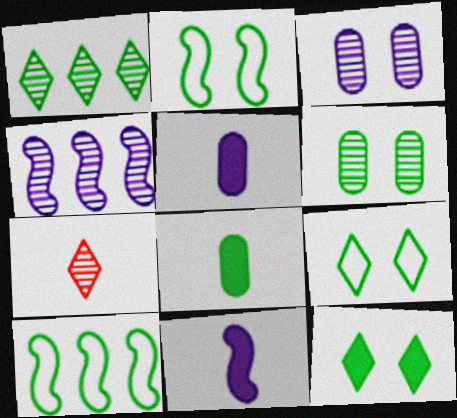[[1, 2, 8], 
[2, 6, 12], 
[4, 6, 7]]